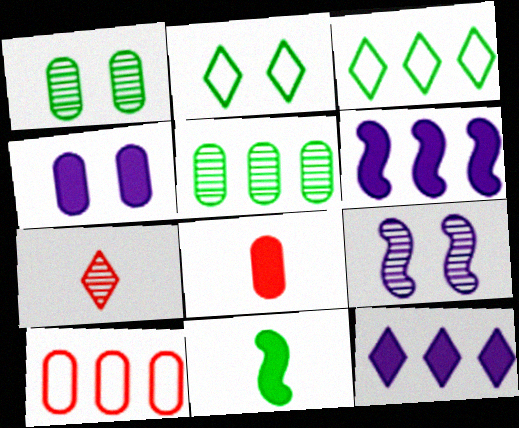[[1, 3, 11], 
[2, 5, 11], 
[2, 7, 12], 
[3, 8, 9], 
[5, 7, 9]]